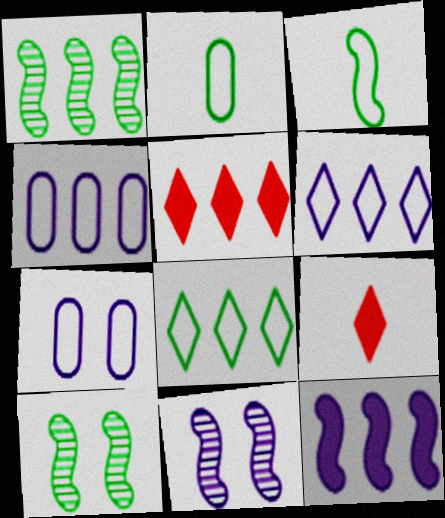[[1, 4, 5], 
[1, 7, 9], 
[2, 5, 11], 
[4, 9, 10]]